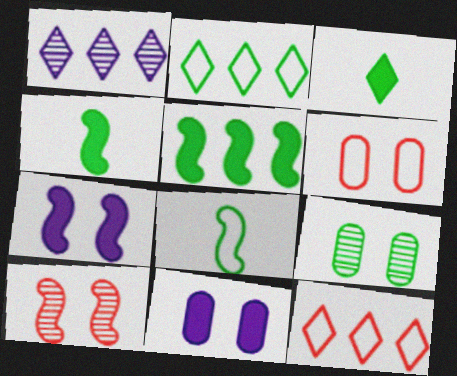[[1, 4, 6], 
[2, 4, 9], 
[6, 9, 11]]